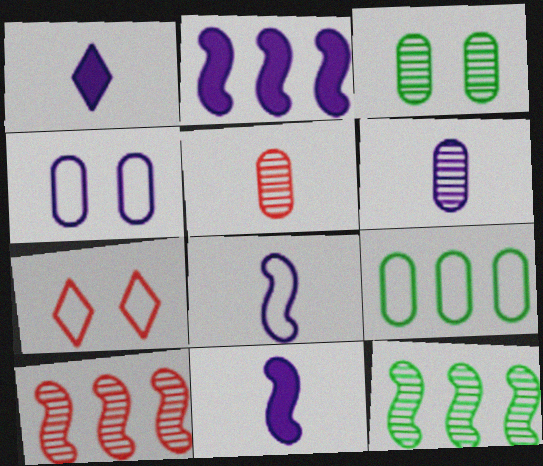[[1, 6, 8], 
[7, 8, 9]]